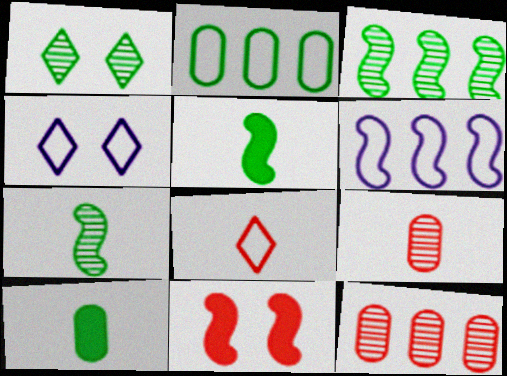[[1, 2, 5], 
[4, 5, 12], 
[6, 7, 11], 
[8, 11, 12]]